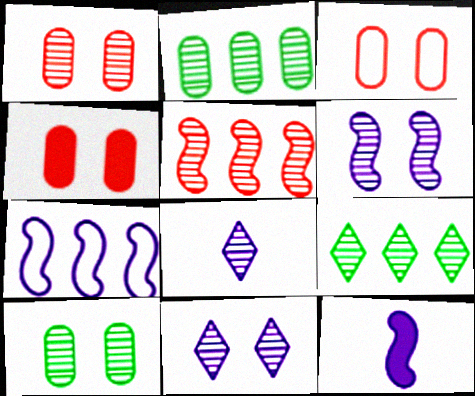[[1, 3, 4], 
[3, 9, 12], 
[5, 8, 10], 
[6, 7, 12]]